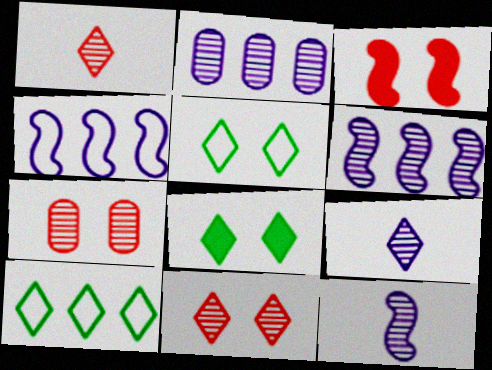[]